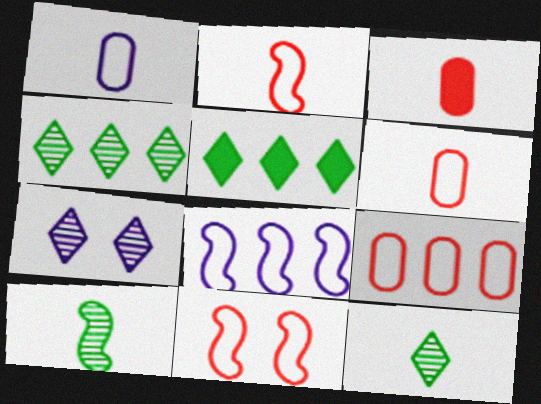[]